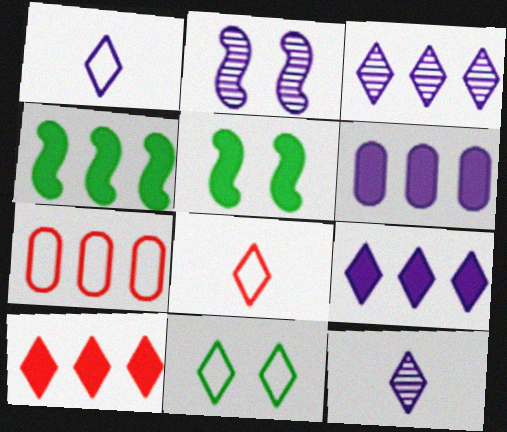[[1, 2, 6], 
[3, 4, 7], 
[4, 6, 10], 
[5, 7, 12], 
[10, 11, 12]]